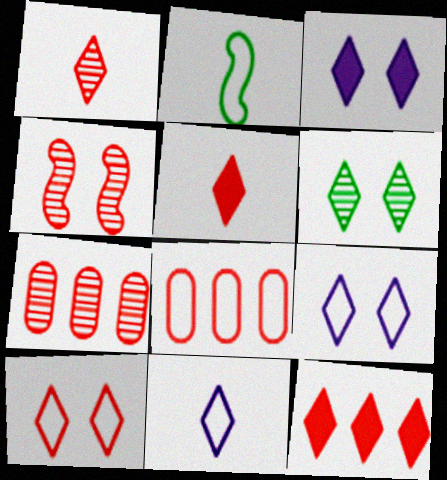[[1, 4, 7], 
[1, 10, 12], 
[2, 3, 7], 
[2, 8, 9], 
[3, 6, 10], 
[4, 5, 8], 
[6, 11, 12]]